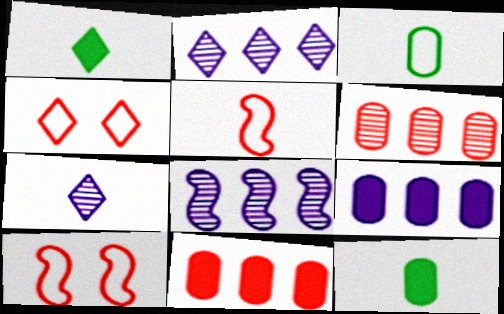[[1, 2, 4], 
[2, 10, 12], 
[4, 8, 12], 
[5, 7, 12]]